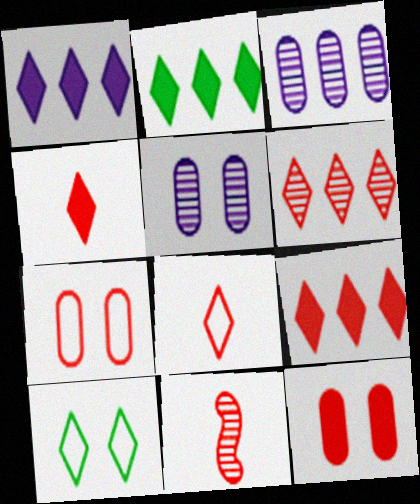[[1, 2, 9], 
[7, 9, 11]]